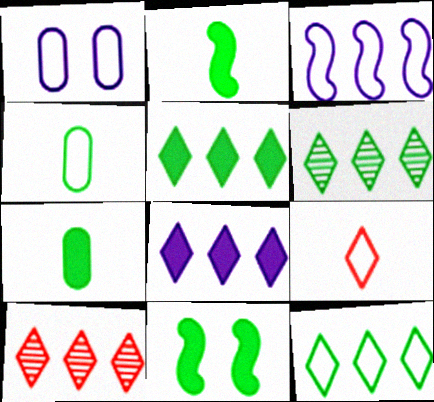[[1, 2, 10], 
[4, 6, 11], 
[5, 6, 12], 
[5, 7, 11], 
[8, 10, 12]]